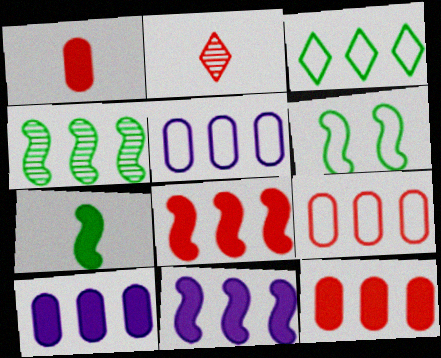[[2, 6, 10], 
[4, 6, 7]]